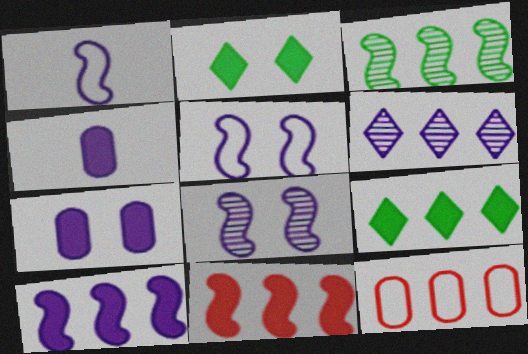[[1, 6, 7], 
[1, 8, 10], 
[2, 4, 11], 
[4, 5, 6]]